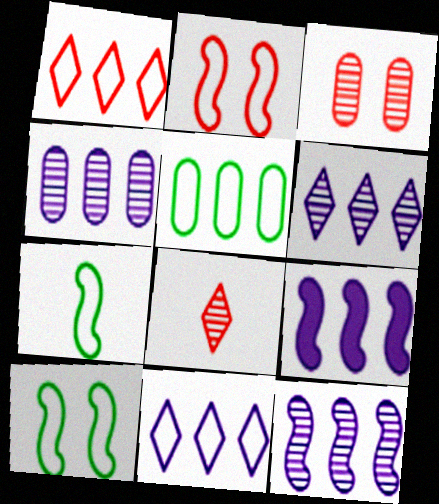[[4, 6, 12], 
[4, 9, 11]]